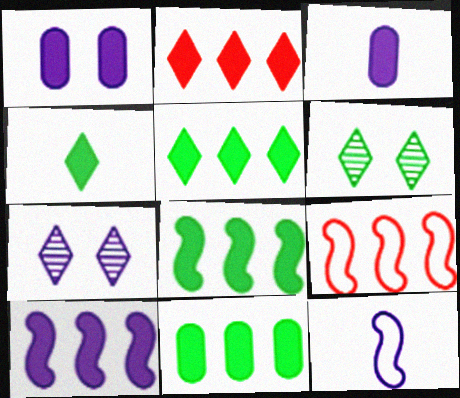[[2, 10, 11], 
[3, 6, 9], 
[5, 8, 11]]